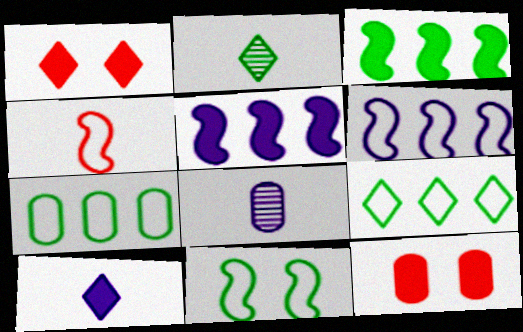[[2, 6, 12], 
[3, 10, 12], 
[4, 6, 11], 
[7, 8, 12]]